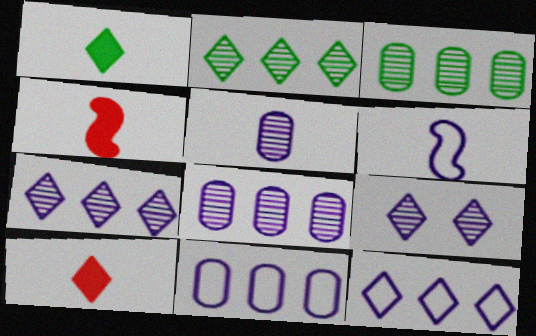[]